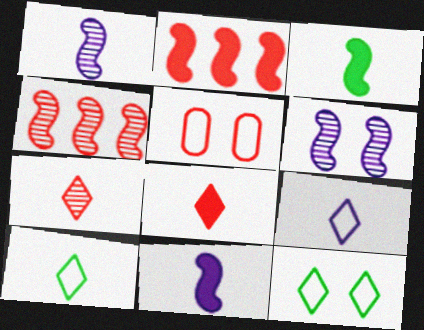[[2, 5, 7], 
[4, 5, 8]]